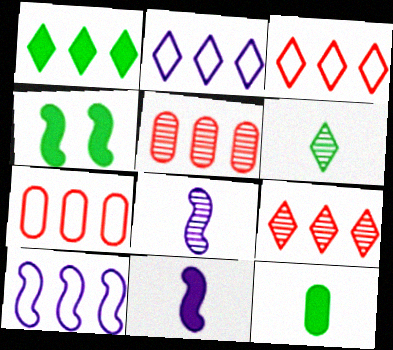[[1, 2, 9], 
[1, 4, 12], 
[1, 5, 10]]